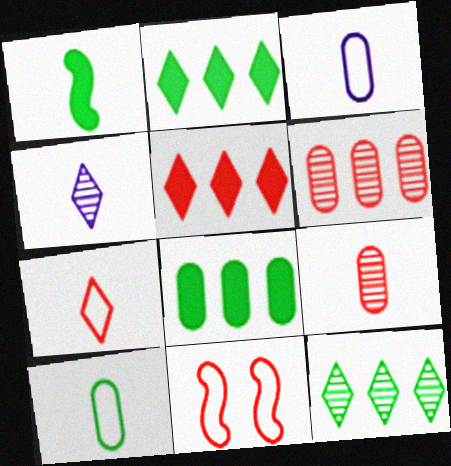[[4, 8, 11], 
[5, 9, 11]]